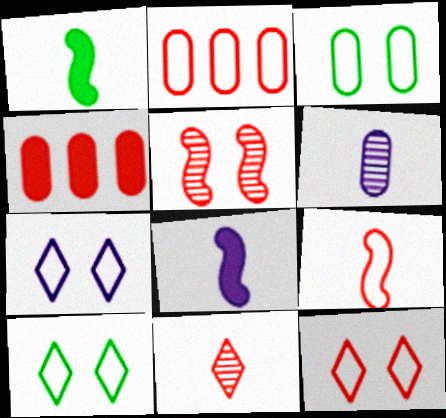[[2, 9, 12], 
[3, 4, 6], 
[7, 10, 12]]